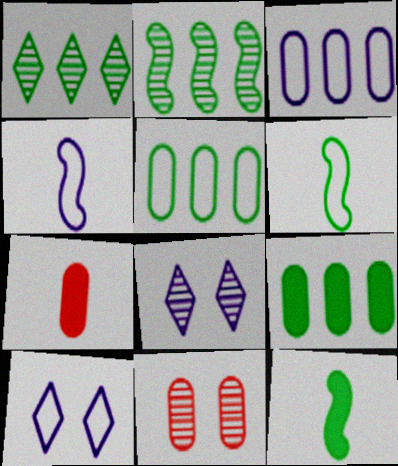[[2, 7, 10], 
[3, 4, 10]]